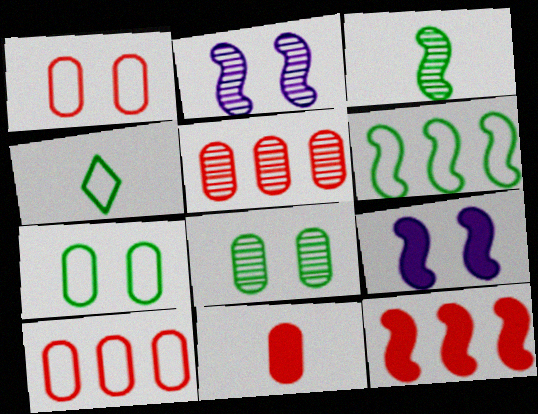[[1, 5, 11], 
[4, 5, 9], 
[4, 6, 7]]